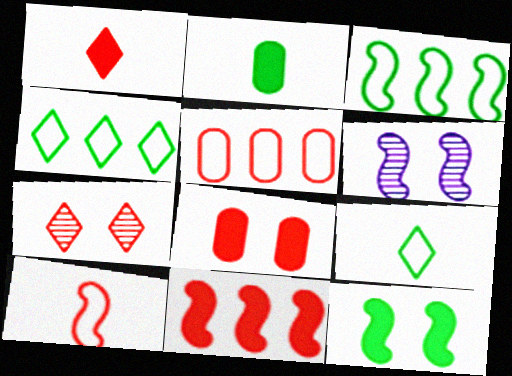[[1, 8, 11]]